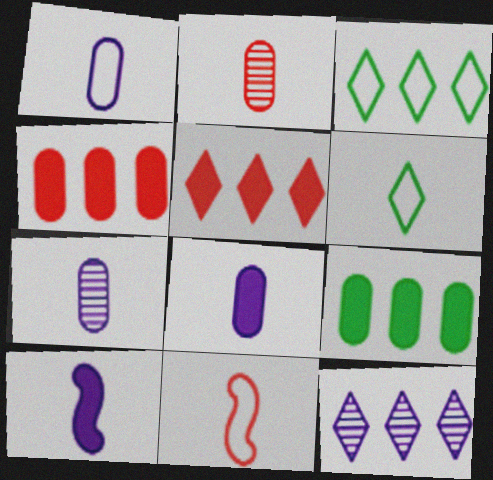[[1, 6, 11], 
[1, 7, 8], 
[2, 6, 10], 
[3, 5, 12]]